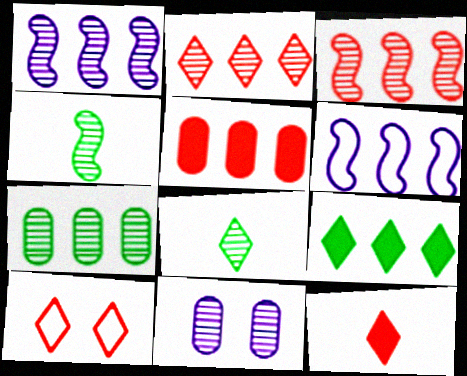[[1, 2, 7], 
[2, 4, 11], 
[2, 10, 12], 
[3, 8, 11]]